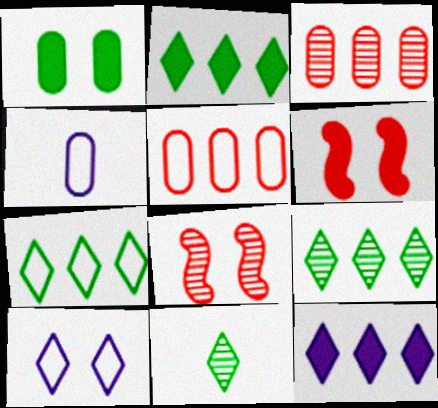[[1, 3, 4], 
[1, 8, 10], 
[2, 4, 8], 
[2, 7, 9], 
[4, 6, 9]]